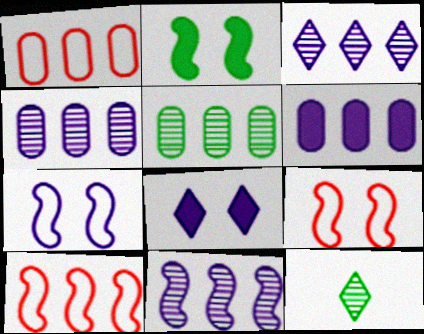[[1, 5, 6], 
[3, 4, 11], 
[6, 9, 12]]